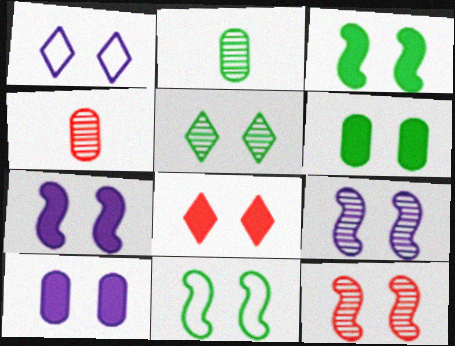[[1, 5, 8], 
[1, 6, 12], 
[1, 9, 10], 
[3, 8, 10], 
[5, 6, 11], 
[6, 7, 8], 
[7, 11, 12]]